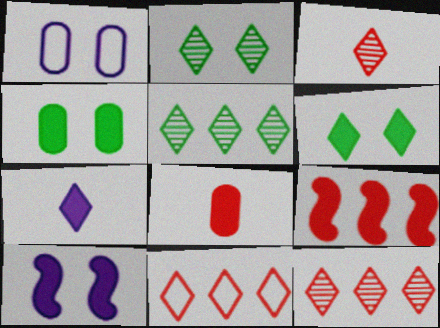[[2, 7, 11], 
[4, 7, 9]]